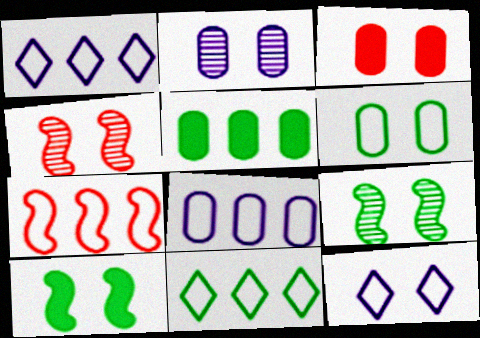[[2, 3, 6], 
[3, 9, 12], 
[7, 8, 11]]